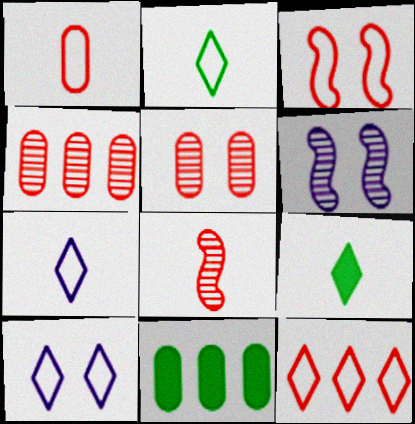[[1, 3, 12], 
[2, 10, 12], 
[8, 10, 11]]